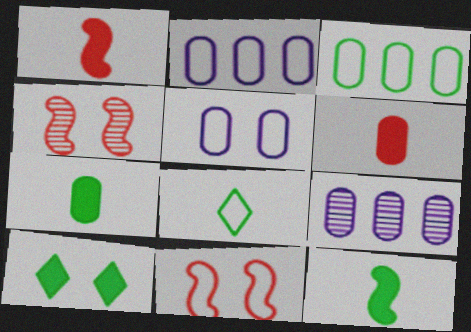[[2, 8, 11], 
[4, 5, 10]]